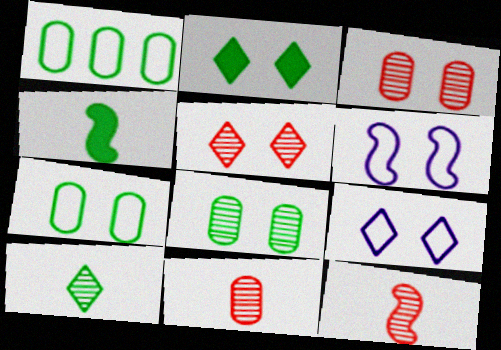[[2, 3, 6], 
[2, 5, 9]]